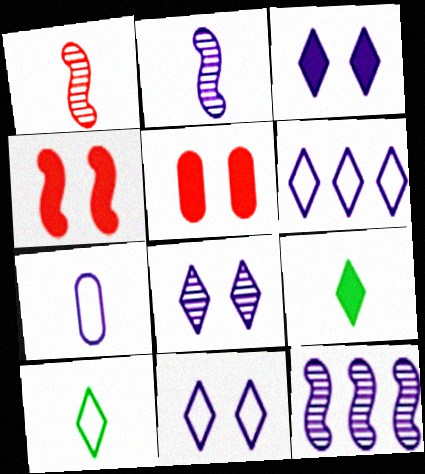[[1, 7, 9], 
[3, 7, 12], 
[3, 8, 11], 
[5, 10, 12]]